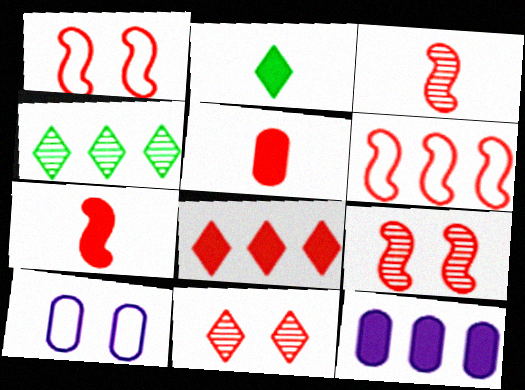[[4, 6, 12], 
[4, 7, 10], 
[5, 6, 11], 
[6, 7, 9]]